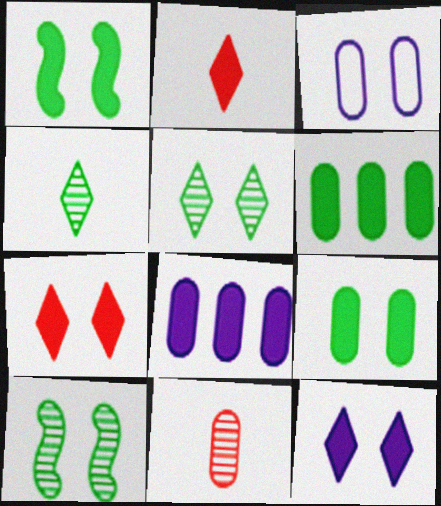[[1, 2, 8], 
[3, 6, 11], 
[3, 7, 10]]